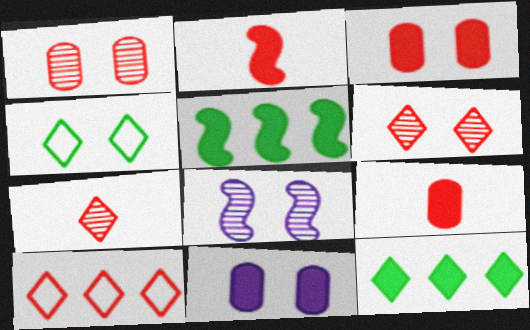[[1, 2, 10], 
[2, 11, 12], 
[3, 4, 8]]